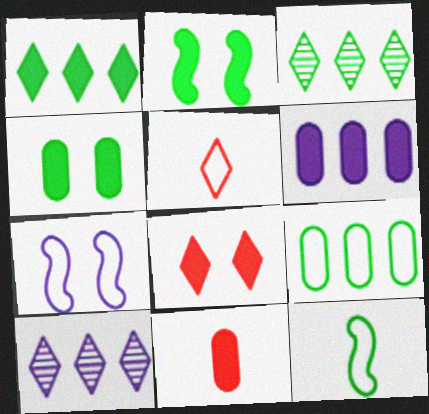[[3, 4, 12], 
[3, 7, 11], 
[4, 6, 11], 
[5, 7, 9]]